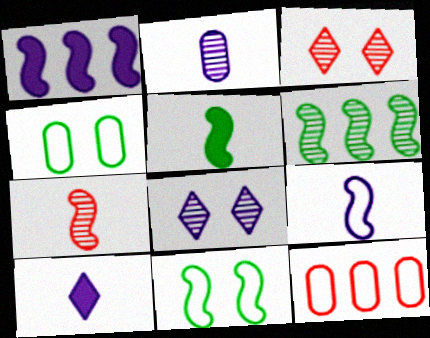[[1, 7, 11], 
[2, 3, 6], 
[2, 9, 10], 
[5, 6, 11], 
[5, 7, 9], 
[5, 8, 12]]